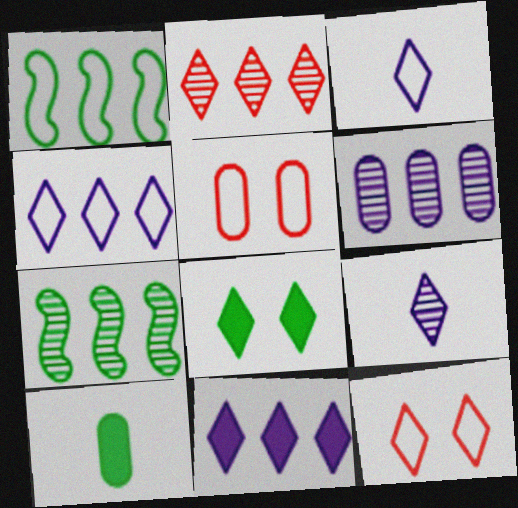[[1, 3, 5], 
[2, 3, 8], 
[2, 6, 7], 
[5, 6, 10]]